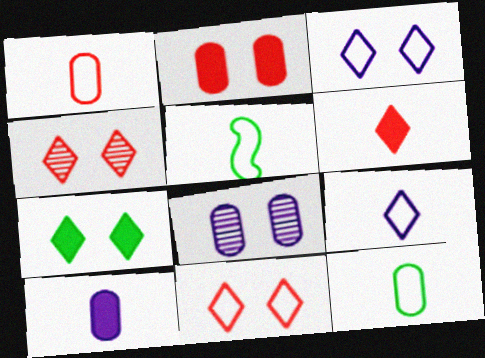[[1, 5, 9], 
[3, 4, 7]]